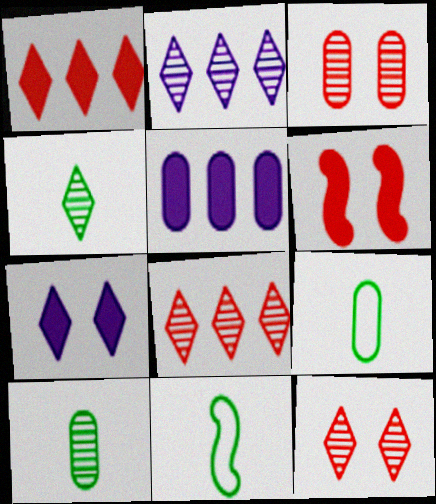[[2, 4, 12], 
[2, 6, 9], 
[3, 5, 9], 
[5, 11, 12]]